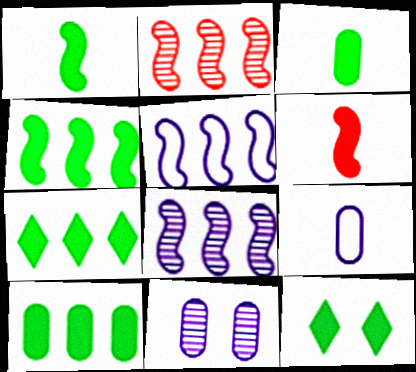[[1, 10, 12], 
[2, 4, 5], 
[2, 9, 12], 
[3, 4, 12], 
[4, 7, 10]]